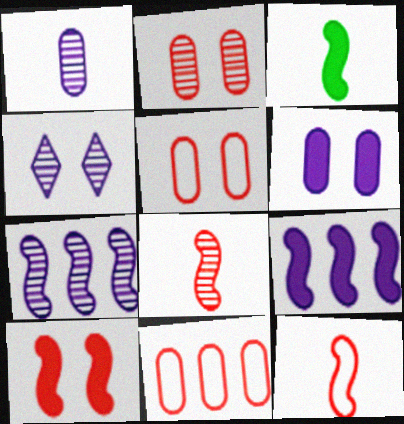[[1, 4, 7], 
[3, 4, 11], 
[3, 9, 10]]